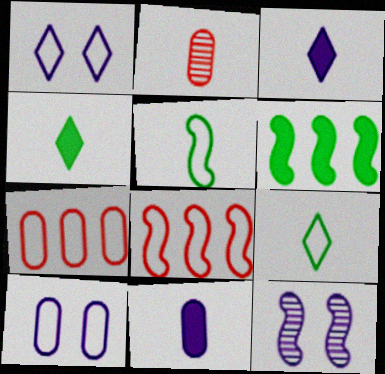[[1, 2, 6], 
[1, 5, 7], 
[2, 3, 5], 
[4, 7, 12], 
[8, 9, 10]]